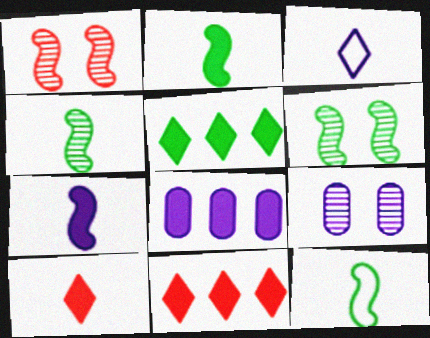[[2, 4, 12], 
[9, 11, 12]]